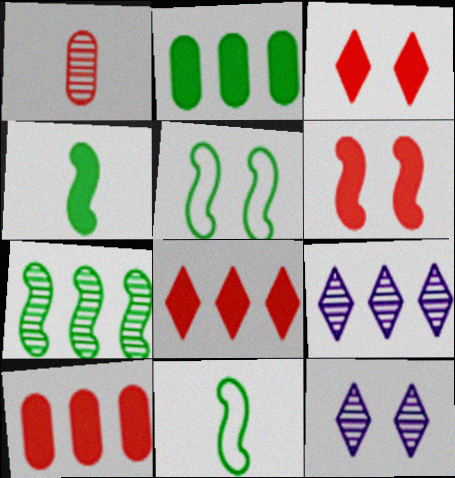[[1, 7, 12], 
[4, 5, 7], 
[10, 11, 12]]